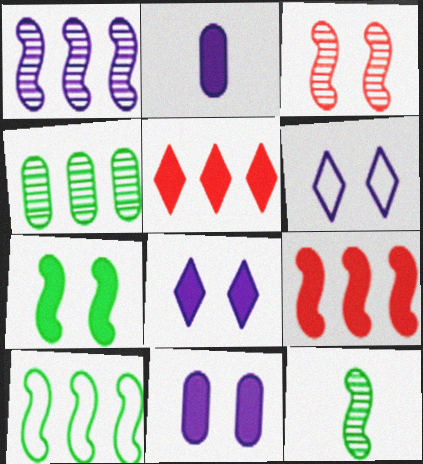[[1, 2, 6], 
[1, 3, 12], 
[1, 9, 10], 
[2, 5, 7], 
[7, 10, 12]]